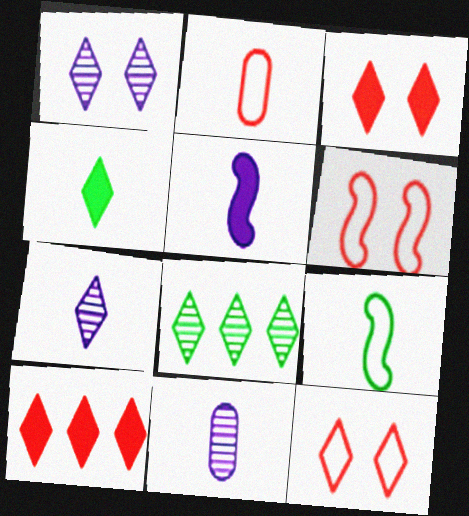[]